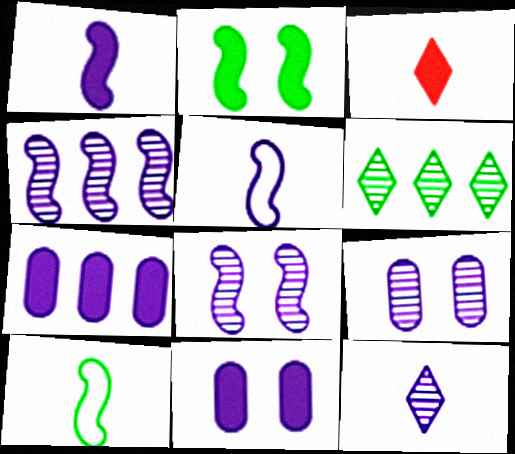[[2, 3, 7], 
[4, 9, 12]]